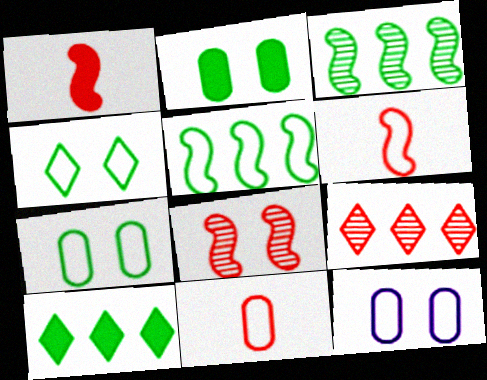[]